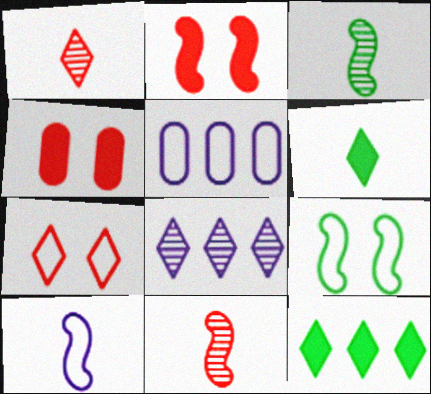[[6, 7, 8]]